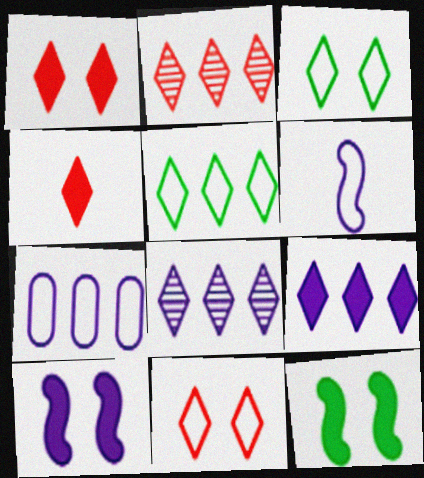[[2, 4, 11], 
[2, 5, 9], 
[3, 4, 8]]